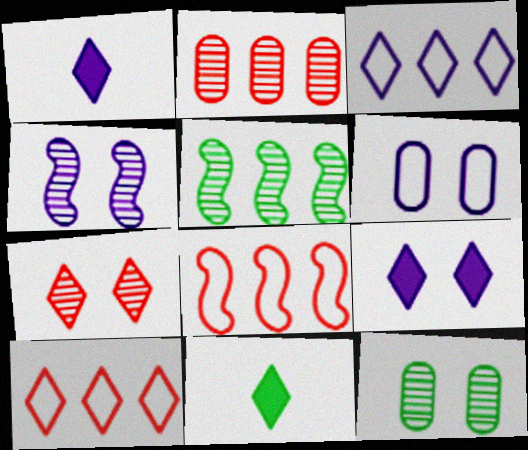[[1, 8, 12], 
[3, 7, 11], 
[4, 6, 9], 
[4, 7, 12]]